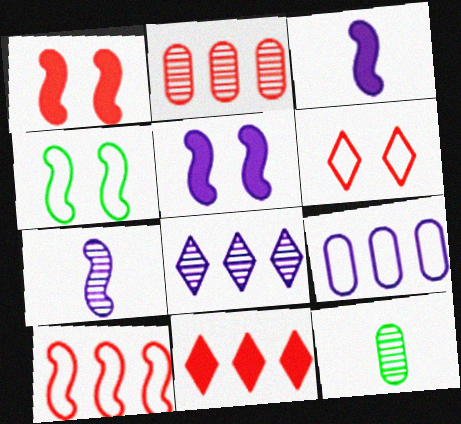[[2, 10, 11]]